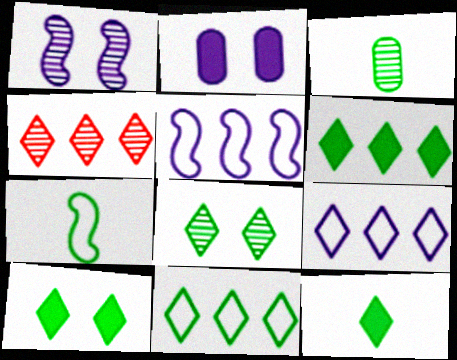[[1, 3, 4], 
[2, 4, 7], 
[3, 7, 12], 
[4, 6, 9], 
[6, 10, 12], 
[8, 11, 12]]